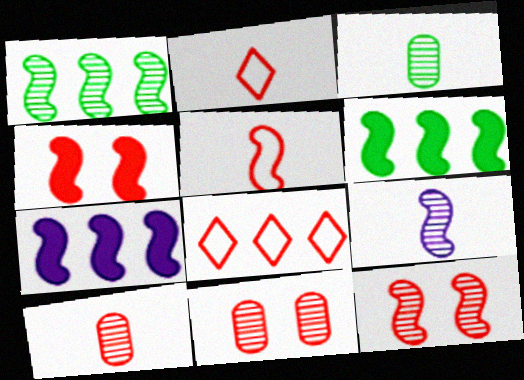[[1, 9, 12], 
[4, 8, 10]]